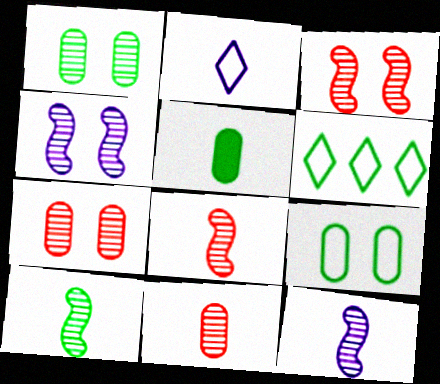[[2, 5, 8], 
[8, 10, 12]]